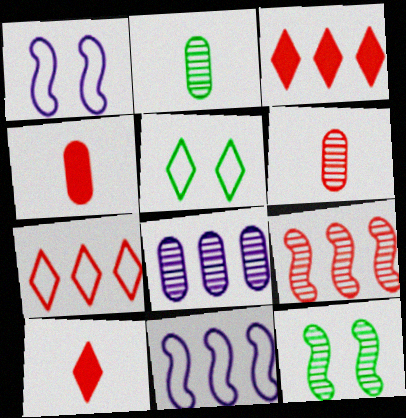[[1, 2, 3]]